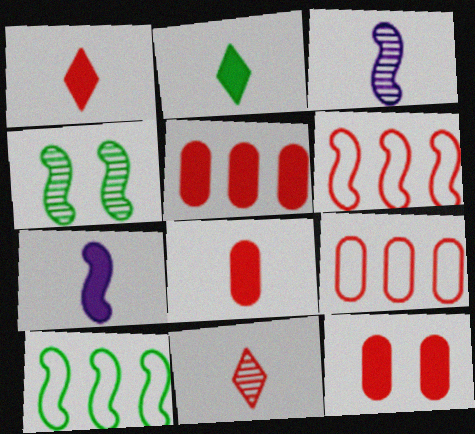[[2, 7, 8], 
[4, 6, 7], 
[5, 8, 12], 
[6, 11, 12]]